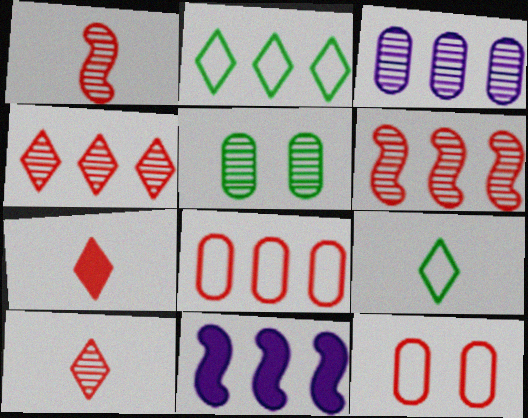[[6, 7, 12]]